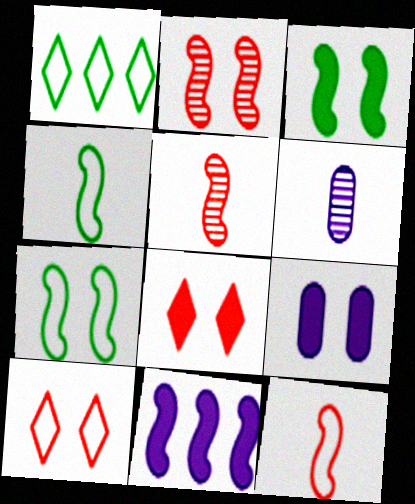[[1, 5, 9], 
[2, 4, 11], 
[3, 8, 9], 
[5, 7, 11]]